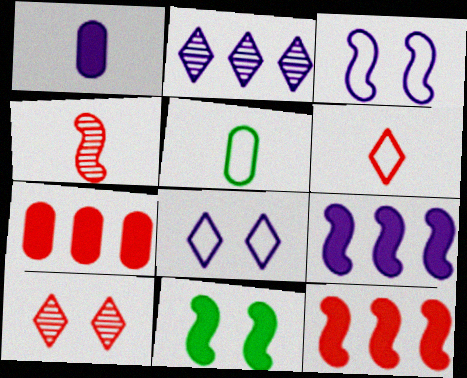[[1, 2, 3], 
[5, 9, 10]]